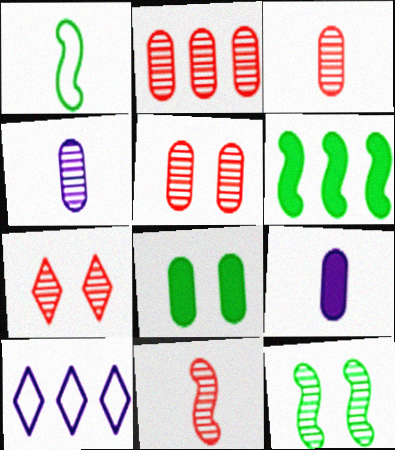[[1, 6, 12], 
[2, 3, 5], 
[2, 6, 10], 
[2, 7, 11], 
[8, 10, 11]]